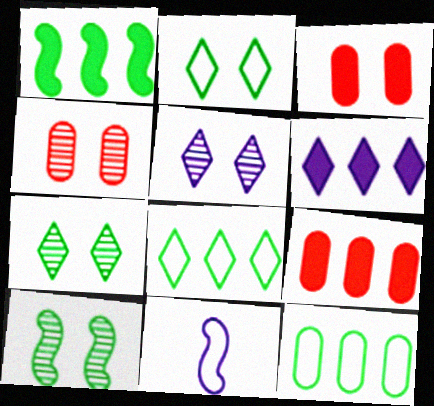[[1, 6, 9], 
[4, 5, 10], 
[7, 9, 11]]